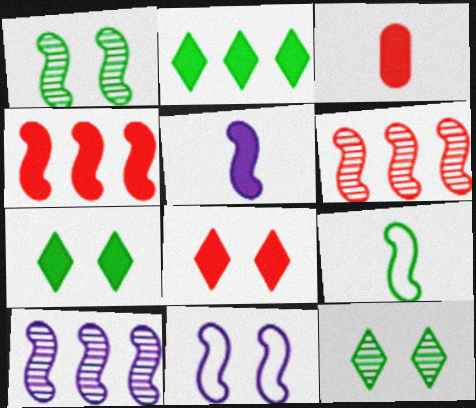[[3, 4, 8], 
[5, 10, 11]]